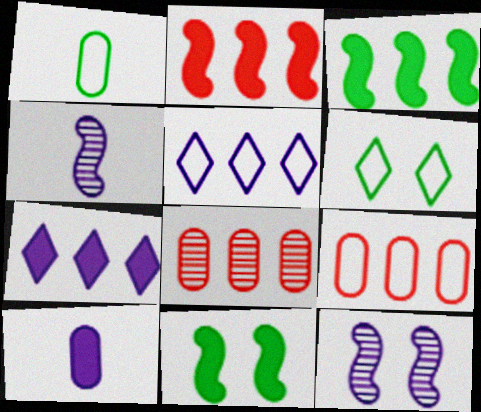[[3, 5, 8], 
[5, 10, 12]]